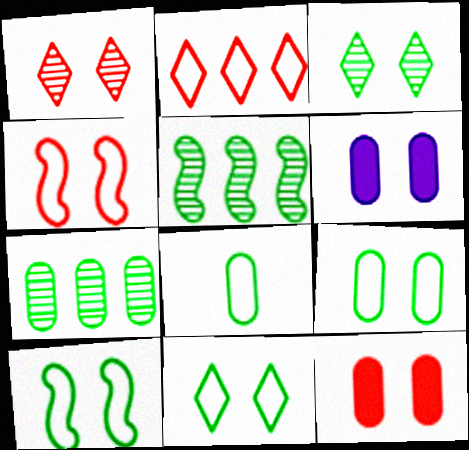[[1, 4, 12], 
[1, 6, 10], 
[3, 4, 6], 
[9, 10, 11]]